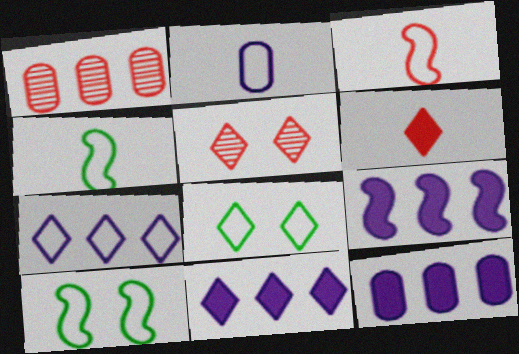[[4, 5, 12], 
[9, 11, 12]]